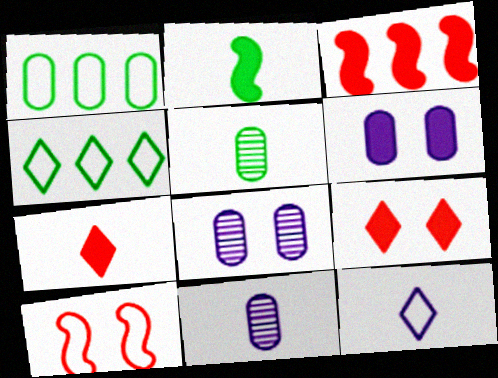[[1, 10, 12]]